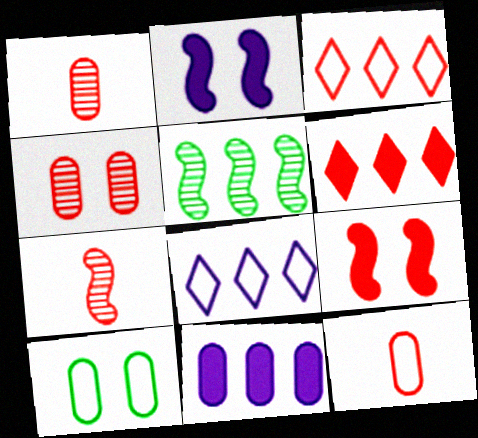[[1, 3, 9], 
[1, 10, 11], 
[3, 5, 11]]